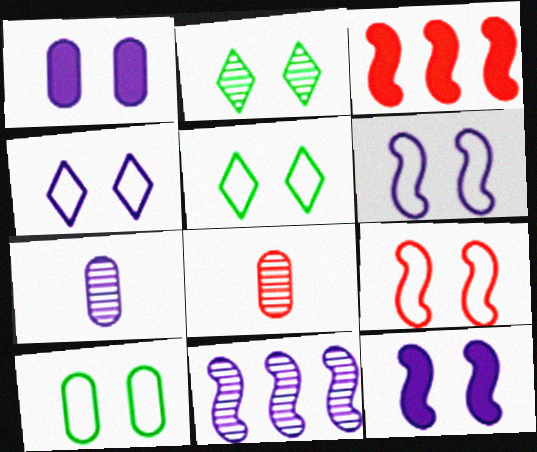[[1, 2, 9], 
[2, 8, 11], 
[3, 5, 7], 
[4, 9, 10]]